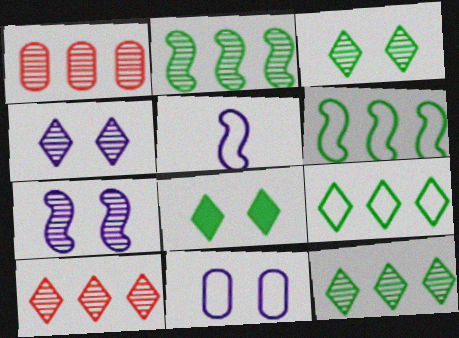[[1, 5, 8]]